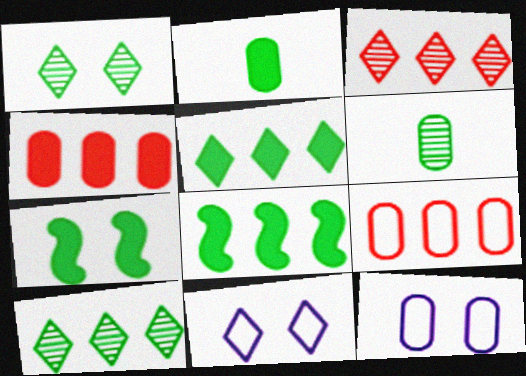[[2, 5, 7], 
[4, 6, 12]]